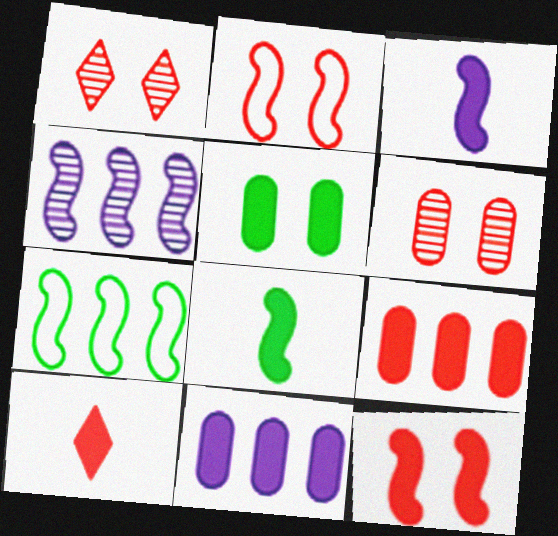[[2, 4, 8], 
[9, 10, 12]]